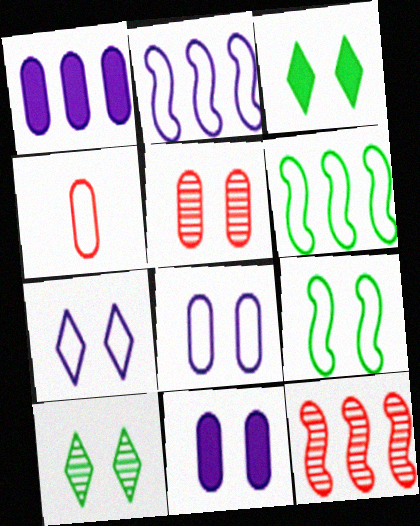[[4, 6, 7]]